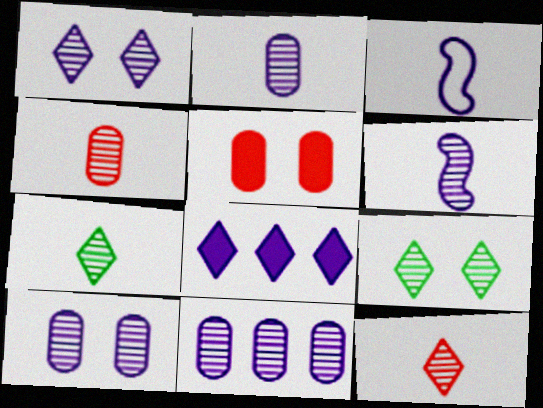[[1, 6, 11], 
[2, 10, 11], 
[3, 8, 10], 
[4, 6, 7]]